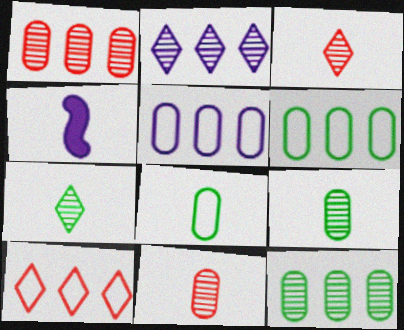[[3, 4, 8]]